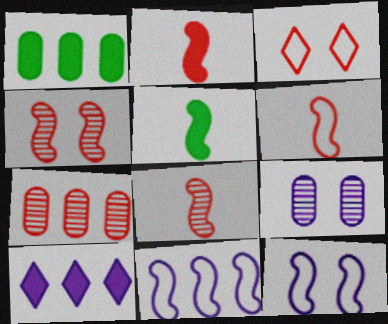[[2, 3, 7], 
[2, 6, 8], 
[4, 5, 11]]